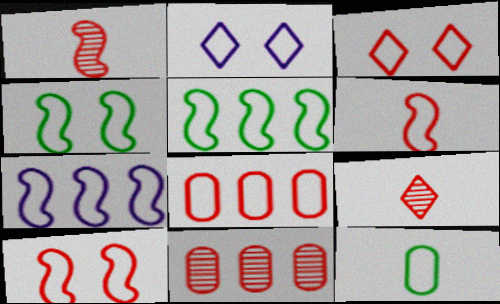[[3, 6, 8], 
[3, 7, 12], 
[4, 6, 7]]